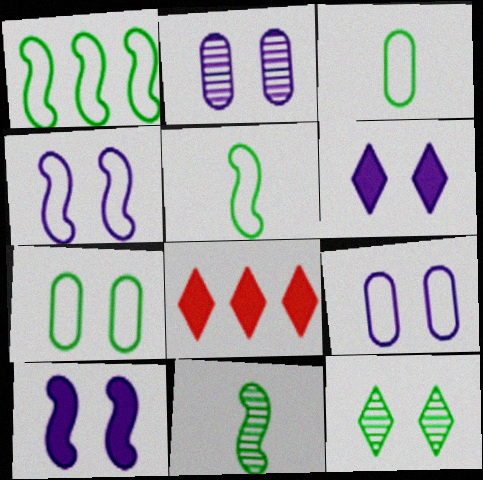[[2, 4, 6], 
[2, 5, 8], 
[8, 9, 11]]